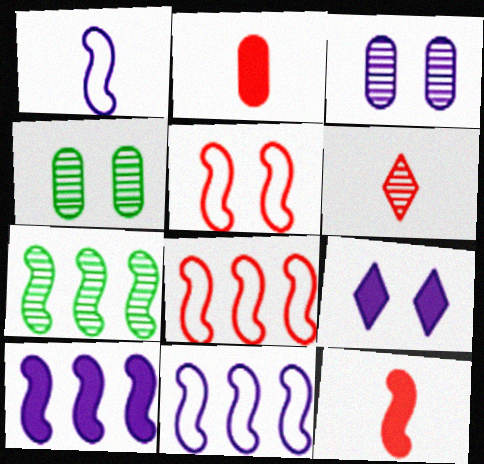[[3, 6, 7], 
[4, 5, 9], 
[7, 8, 10]]